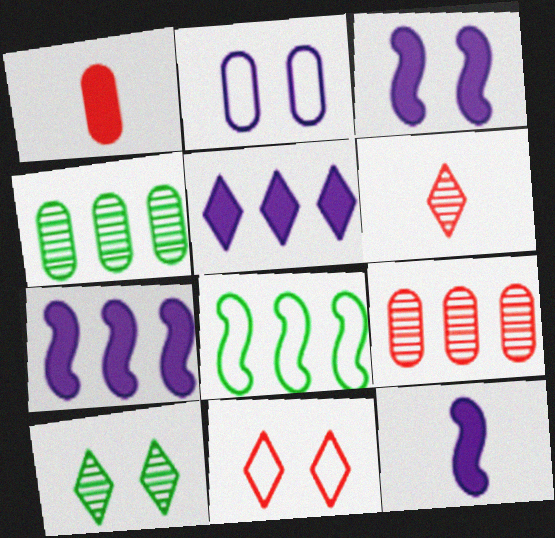[[1, 2, 4], 
[3, 7, 12], 
[4, 11, 12], 
[5, 8, 9]]